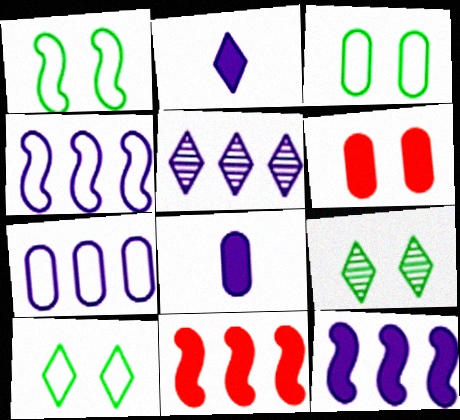[[1, 3, 10], 
[5, 7, 12]]